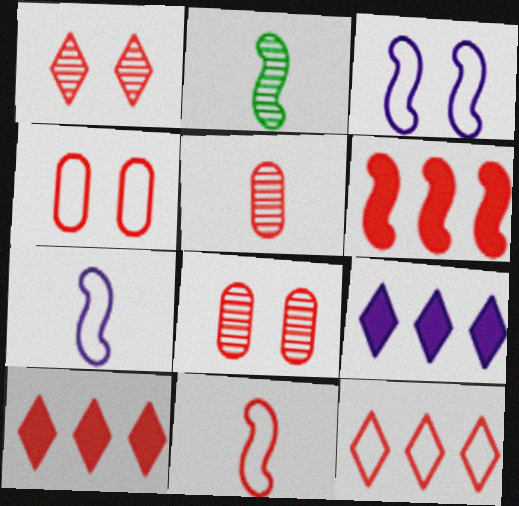[[2, 3, 6], 
[2, 4, 9], 
[4, 11, 12], 
[8, 10, 11]]